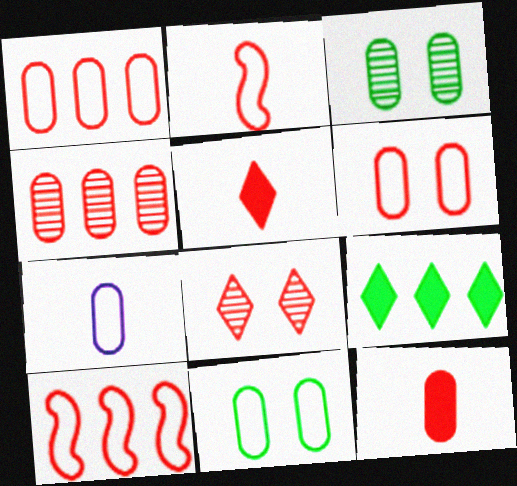[[1, 7, 11], 
[4, 6, 12], 
[8, 10, 12]]